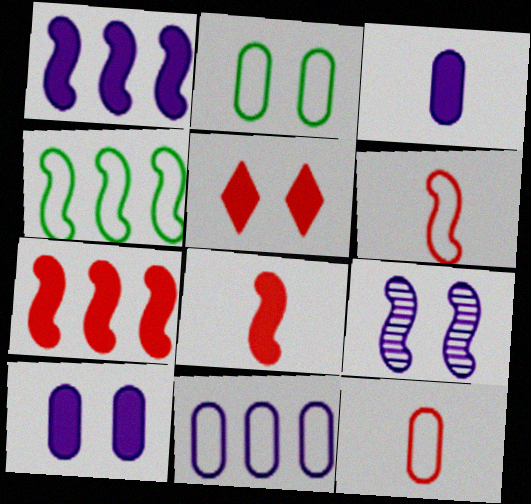[[2, 5, 9], 
[2, 11, 12], 
[4, 8, 9]]